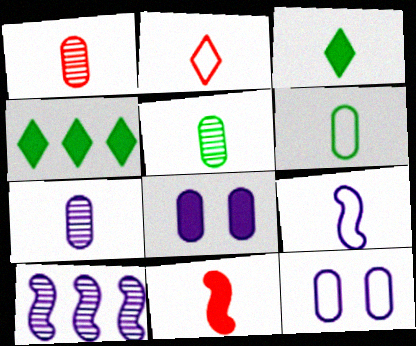[[1, 2, 11], 
[1, 3, 9], 
[1, 5, 7], 
[2, 6, 9], 
[4, 8, 11]]